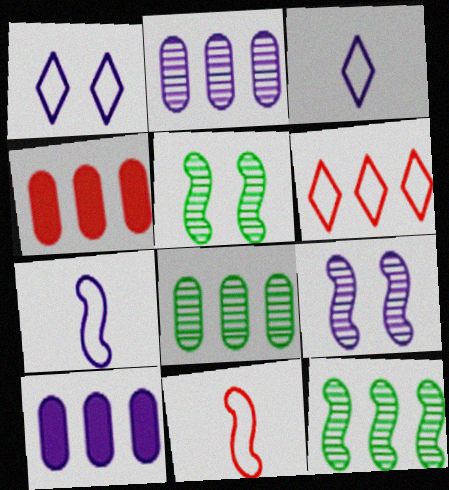[[3, 4, 5], 
[3, 9, 10], 
[6, 10, 12]]